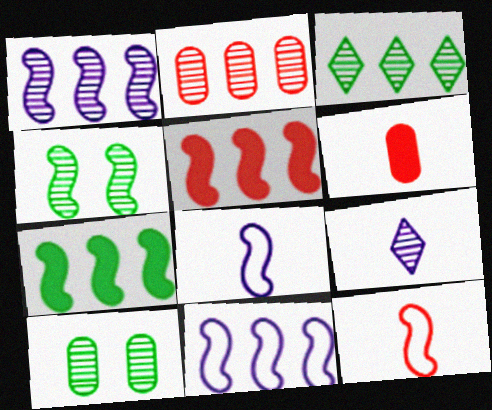[[1, 2, 3], 
[2, 4, 9], 
[4, 5, 8]]